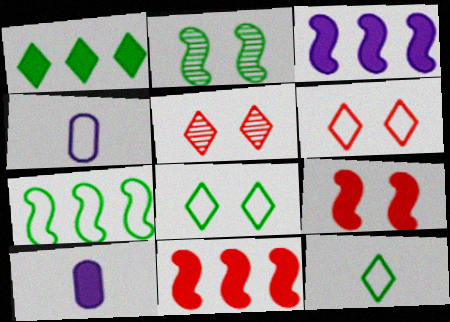[[1, 9, 10], 
[4, 6, 7], 
[5, 7, 10]]